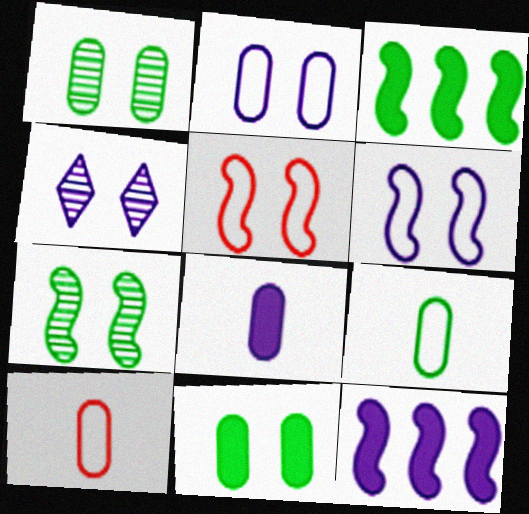[[3, 4, 10], 
[4, 5, 11]]